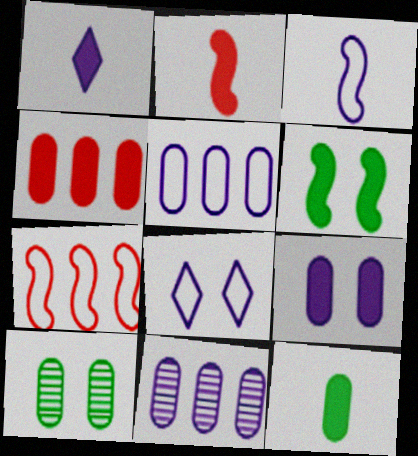[[1, 2, 12], 
[1, 4, 6], 
[1, 7, 10], 
[3, 5, 8], 
[4, 9, 12]]